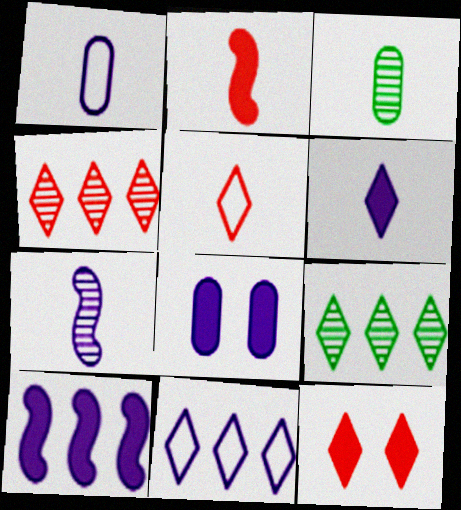[[1, 6, 7], 
[4, 5, 12], 
[6, 8, 10], 
[7, 8, 11]]